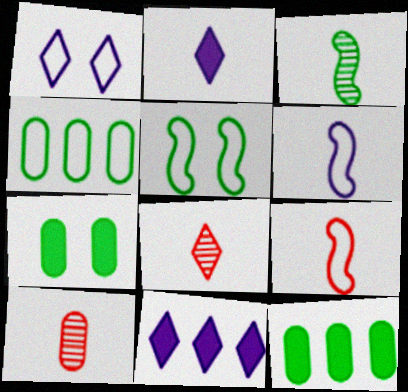[[1, 4, 9], 
[5, 10, 11]]